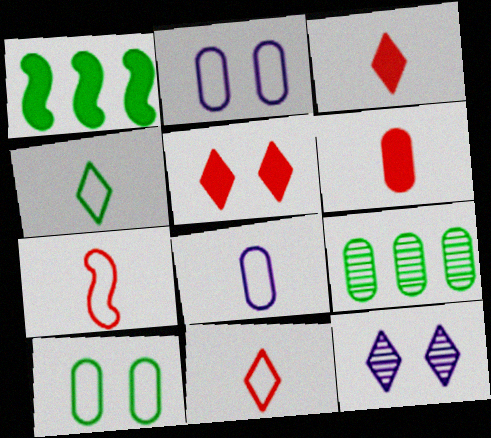[[2, 6, 9], 
[4, 7, 8]]